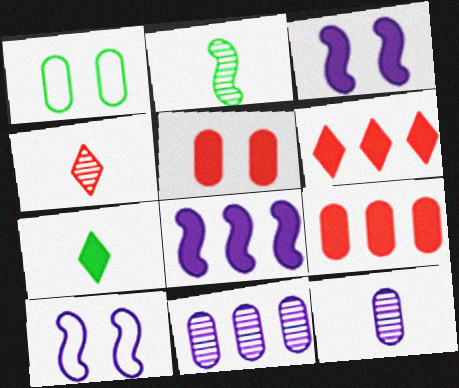[[1, 4, 8], 
[1, 9, 12], 
[2, 4, 12], 
[3, 7, 9], 
[5, 7, 8]]